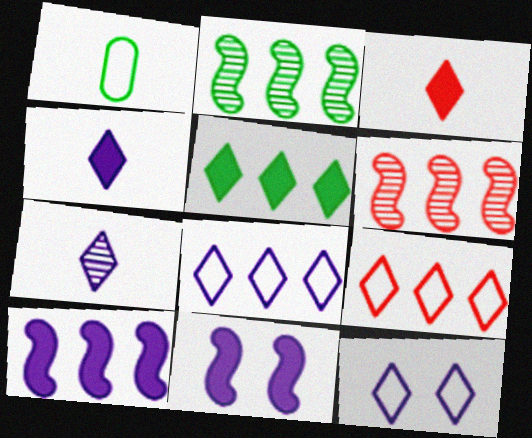[]